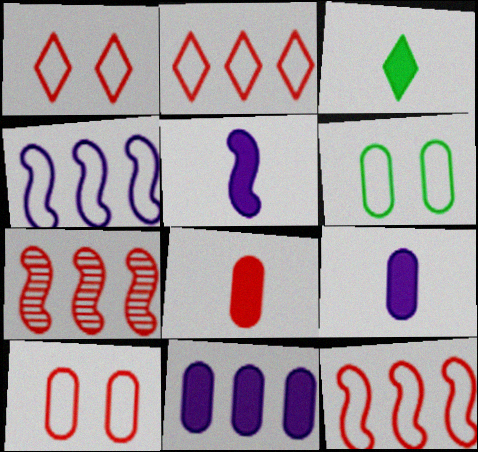[[1, 7, 8], 
[3, 5, 8]]